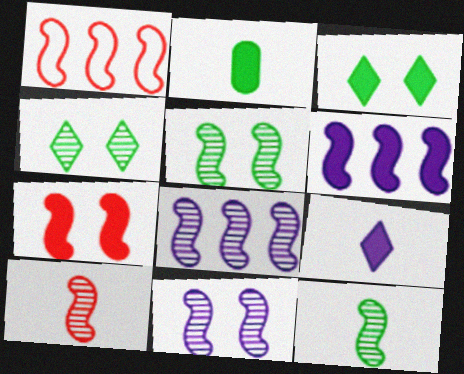[[1, 7, 10], 
[5, 8, 10]]